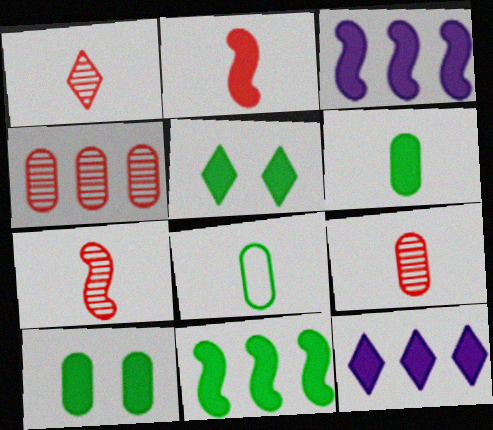[[1, 7, 9], 
[2, 10, 12], 
[5, 6, 11]]